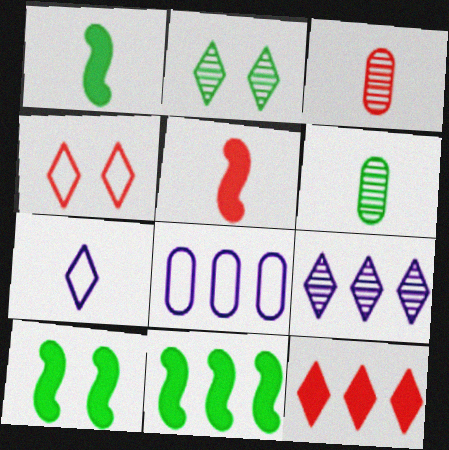[[1, 3, 7], 
[1, 10, 11], 
[2, 5, 8], 
[2, 7, 12], 
[5, 6, 7]]